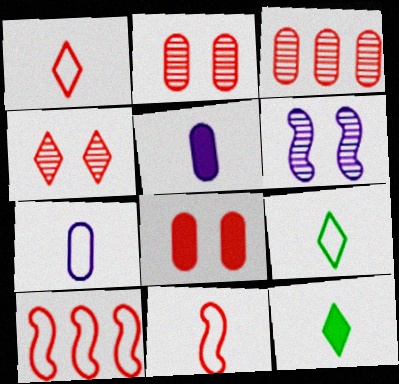[[7, 9, 11]]